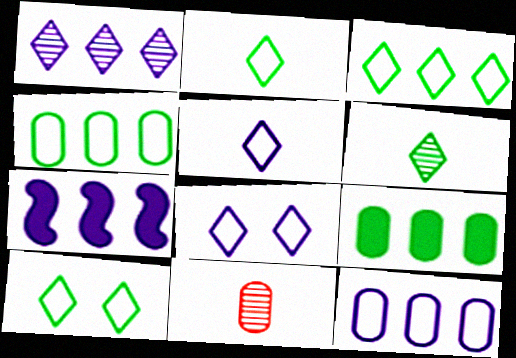[[1, 7, 12], 
[2, 3, 10], 
[7, 10, 11]]